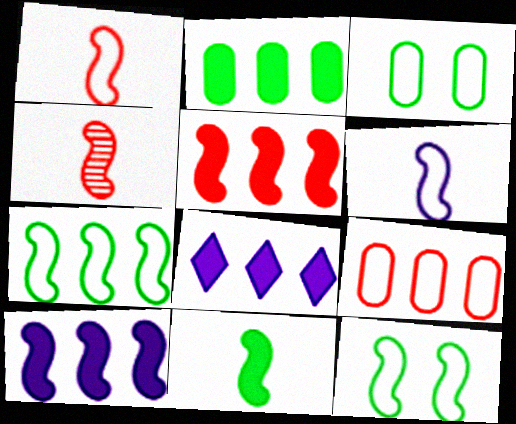[[2, 5, 8], 
[3, 4, 8], 
[4, 6, 11], 
[4, 10, 12]]